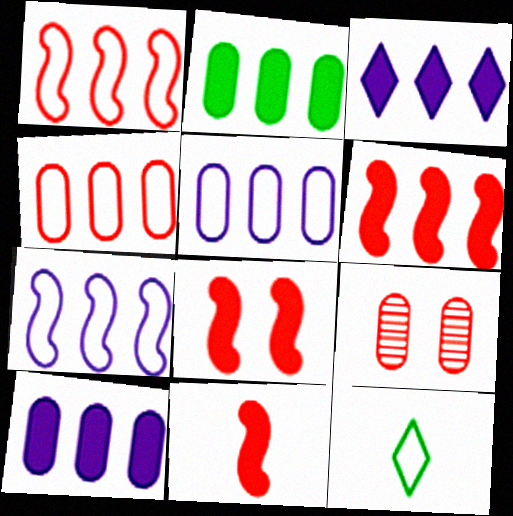[[2, 3, 6], 
[6, 8, 11]]